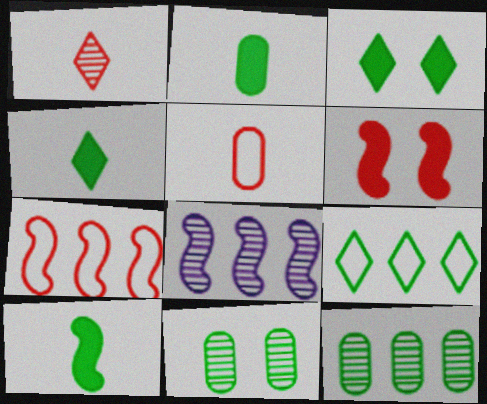[[1, 8, 11], 
[2, 4, 10], 
[3, 5, 8], 
[9, 10, 11]]